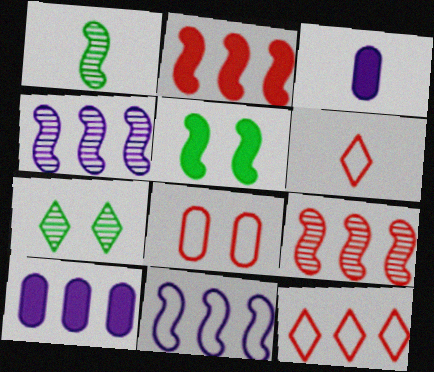[[1, 3, 6]]